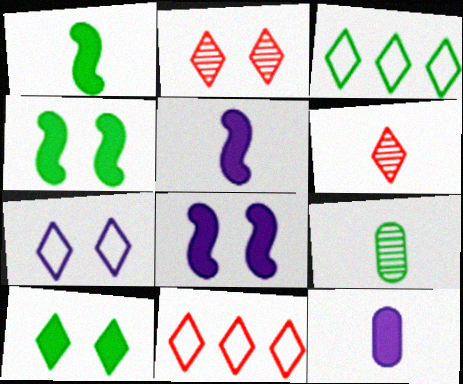[[2, 7, 10], 
[3, 4, 9], 
[8, 9, 11]]